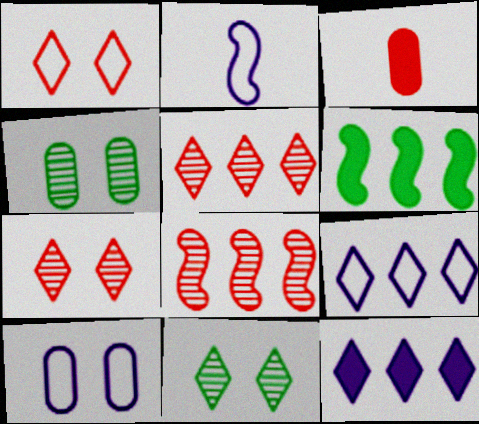[[1, 3, 8], 
[2, 9, 10]]